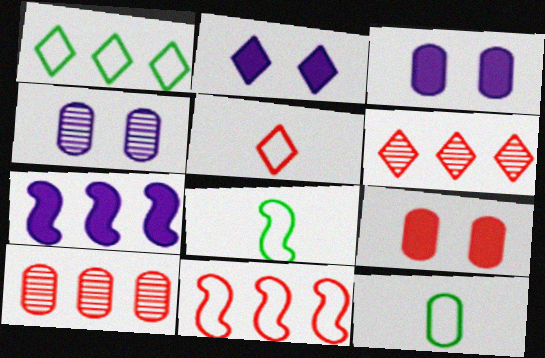[[1, 7, 10], 
[2, 8, 10], 
[3, 6, 8], 
[3, 10, 12]]